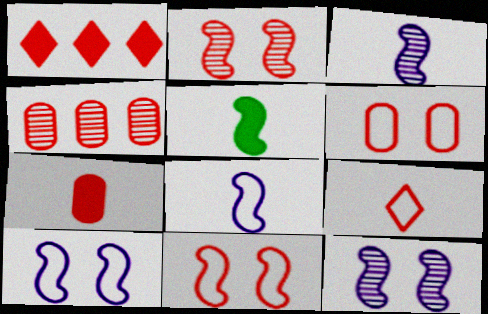[[4, 6, 7]]